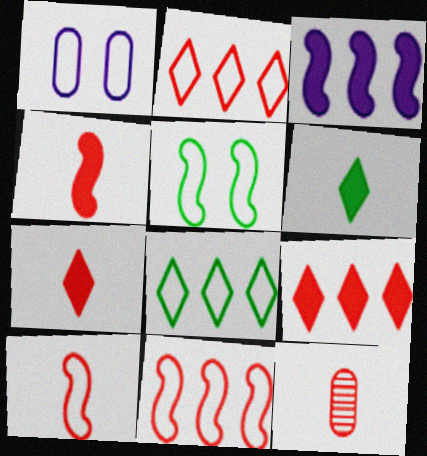[[1, 8, 10], 
[7, 10, 12]]